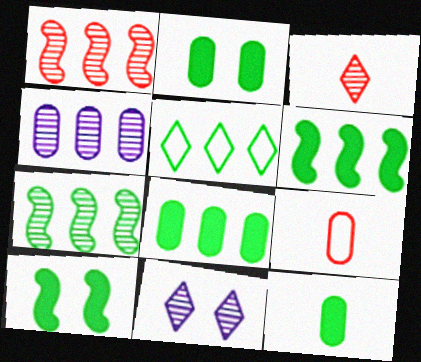[[2, 4, 9], 
[2, 8, 12], 
[5, 7, 8], 
[6, 9, 11]]